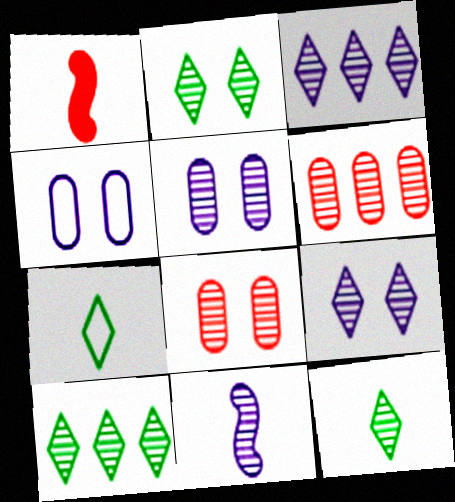[[1, 4, 10], 
[2, 6, 11], 
[2, 10, 12], 
[3, 5, 11], 
[8, 10, 11]]